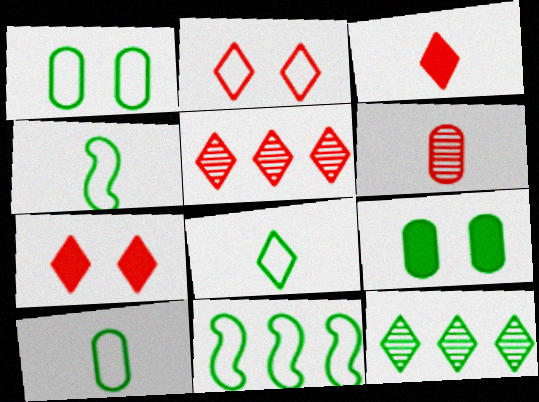[[1, 8, 11], 
[2, 3, 5], 
[4, 8, 10], 
[4, 9, 12]]